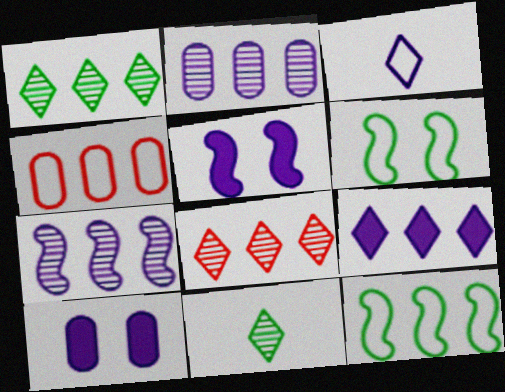[[2, 3, 5], 
[3, 4, 6], 
[3, 7, 10], 
[4, 5, 11]]